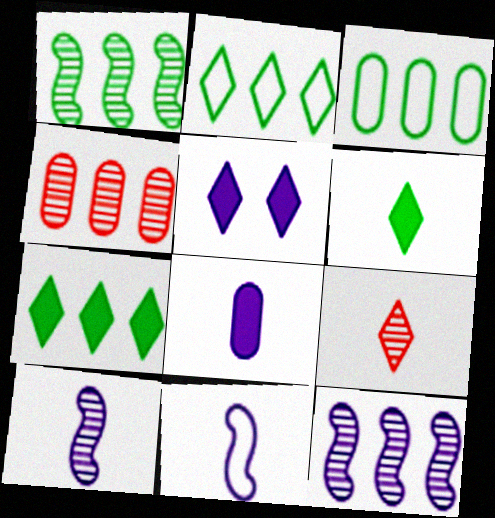[[1, 3, 7], 
[2, 5, 9]]